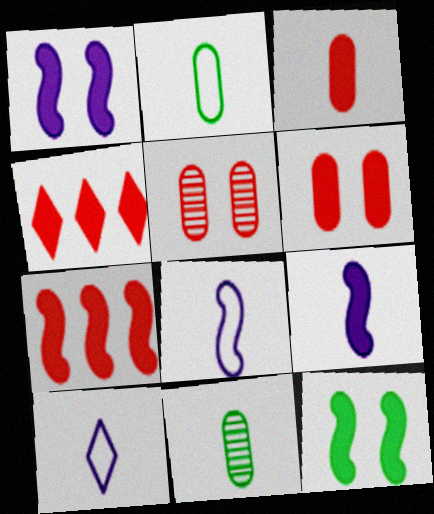[[7, 9, 12]]